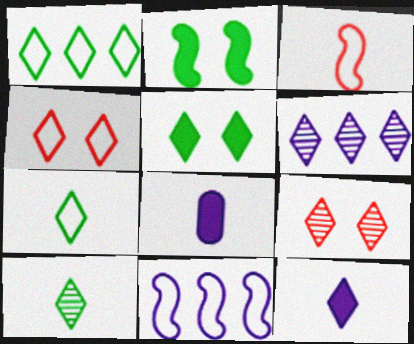[[1, 5, 10], 
[1, 9, 12], 
[3, 8, 10], 
[6, 9, 10]]